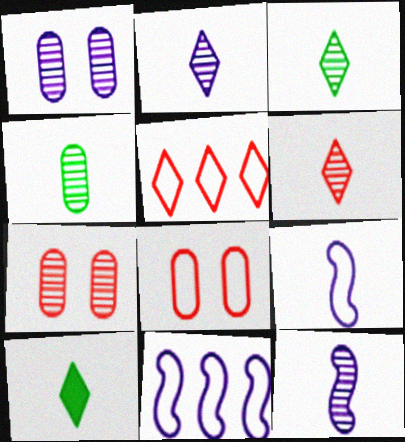[[2, 3, 6], 
[4, 6, 12], 
[7, 10, 11]]